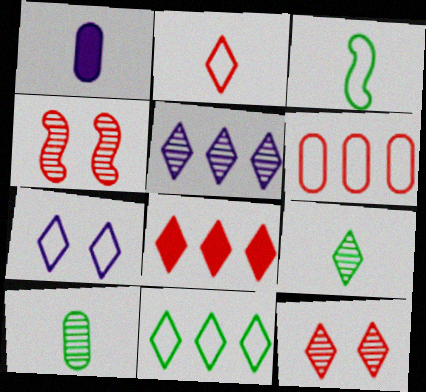[[1, 4, 11], 
[2, 7, 11], 
[2, 8, 12], 
[3, 6, 7], 
[4, 5, 10], 
[5, 8, 11], 
[5, 9, 12], 
[7, 8, 9]]